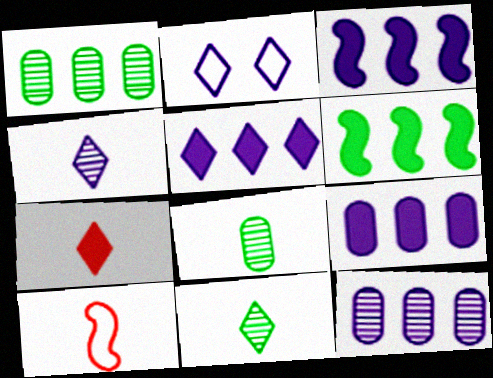[[2, 4, 5], 
[3, 5, 9]]